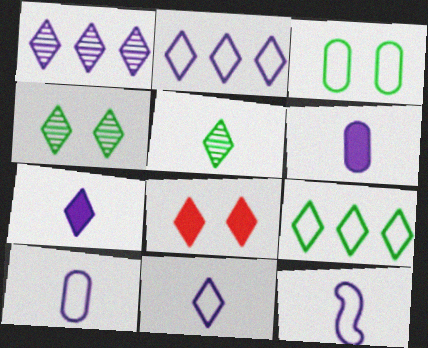[[2, 5, 8], 
[10, 11, 12]]